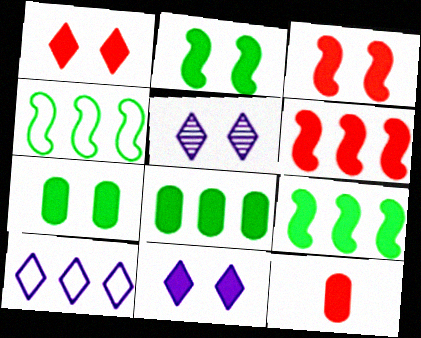[[1, 6, 12], 
[3, 7, 11], 
[4, 5, 12], 
[9, 11, 12]]